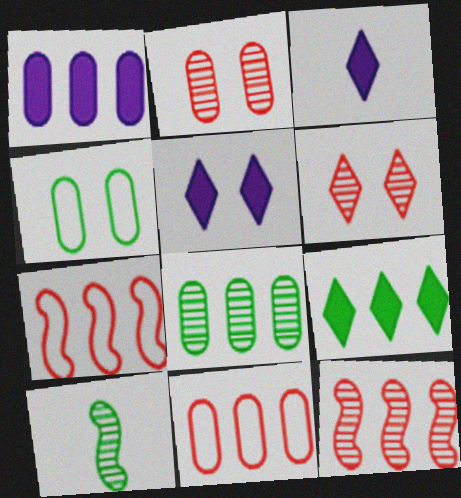[[1, 8, 11], 
[3, 4, 12], 
[4, 9, 10], 
[5, 10, 11]]